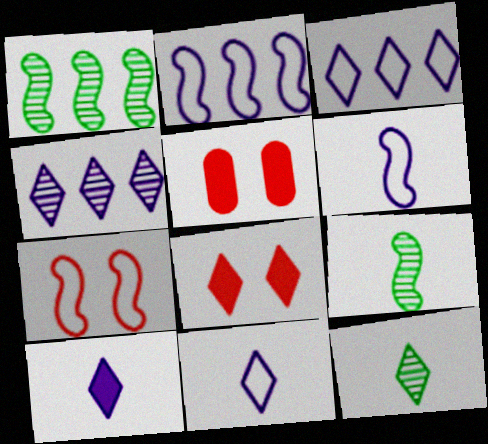[[1, 5, 11], 
[2, 5, 12], 
[3, 5, 9], 
[3, 8, 12]]